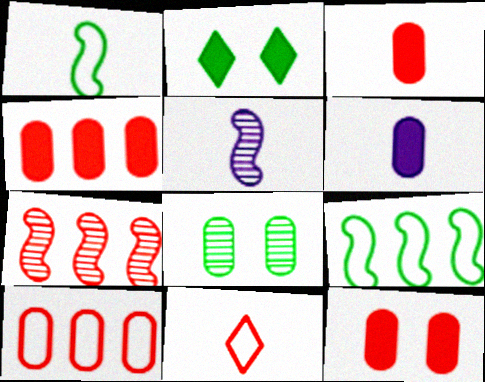[[2, 5, 10], 
[3, 4, 12], 
[6, 8, 10], 
[7, 11, 12]]